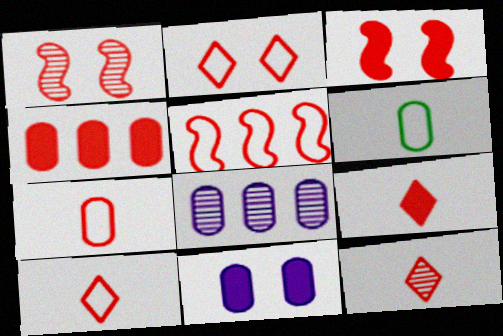[[1, 4, 10], 
[2, 5, 7], 
[3, 4, 9], 
[9, 10, 12]]